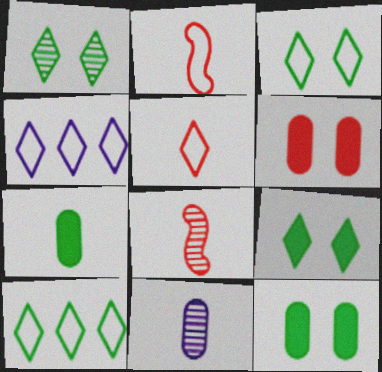[[1, 3, 9], 
[3, 4, 5], 
[4, 8, 12]]